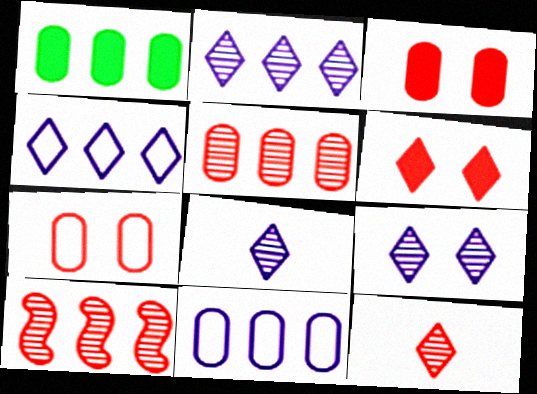[[1, 4, 10], 
[1, 5, 11], 
[2, 8, 9]]